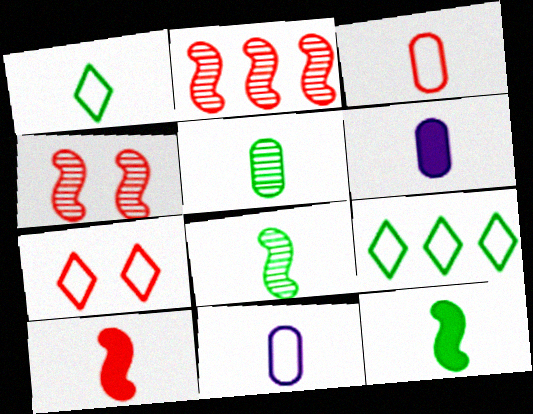[[1, 5, 12], 
[3, 5, 6], 
[4, 6, 9]]